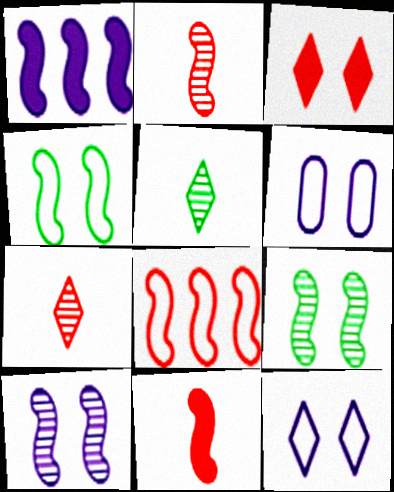[[1, 2, 4], 
[3, 6, 9]]